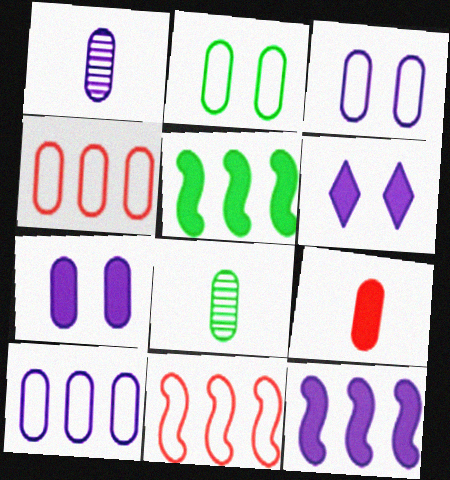[[1, 7, 10], 
[4, 7, 8], 
[5, 6, 9], 
[6, 8, 11]]